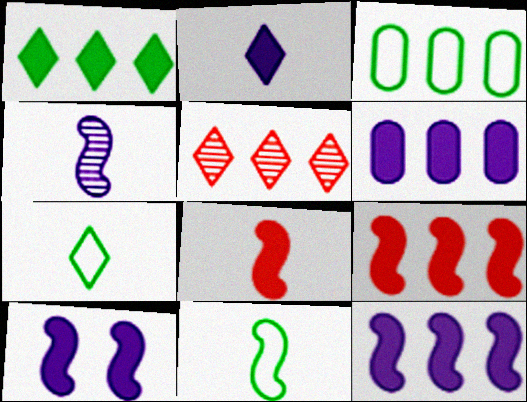[[1, 6, 9], 
[2, 6, 10], 
[3, 5, 12], 
[4, 8, 11]]